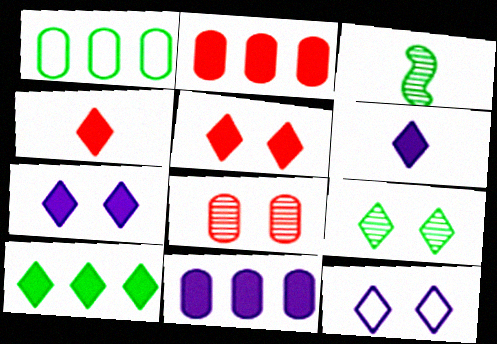[[2, 3, 12], 
[4, 7, 10], 
[5, 6, 10], 
[5, 9, 12]]